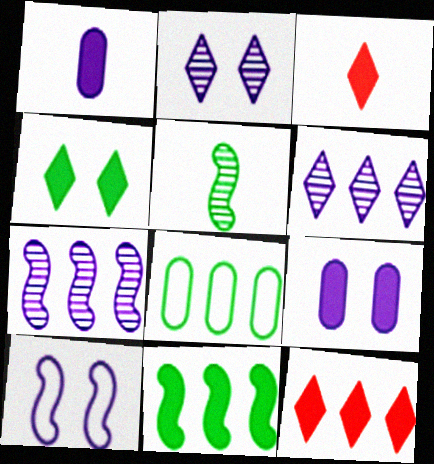[[1, 6, 10], 
[2, 9, 10], 
[3, 9, 11], 
[4, 5, 8], 
[7, 8, 12]]